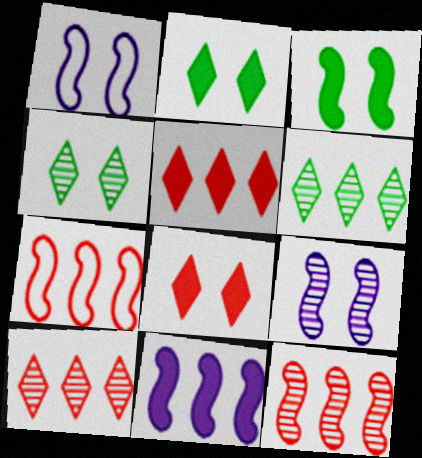[]